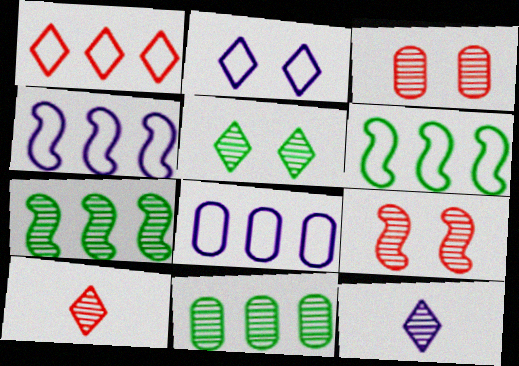[[1, 6, 8], 
[3, 7, 12], 
[9, 11, 12]]